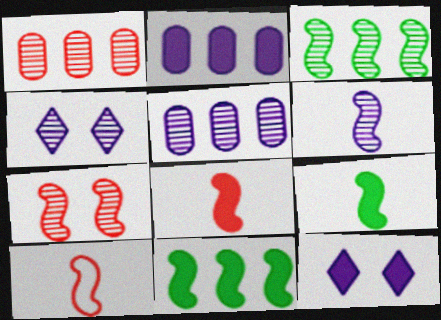[[3, 6, 7], 
[4, 5, 6], 
[6, 9, 10]]